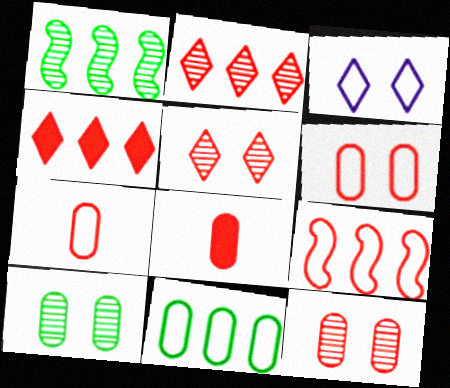[[1, 3, 8], 
[5, 8, 9]]